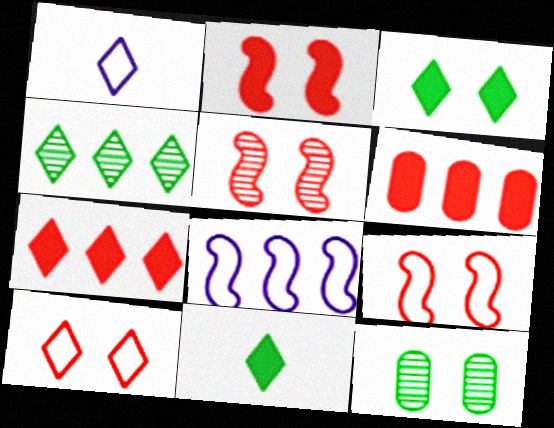[[2, 5, 9], 
[4, 6, 8]]